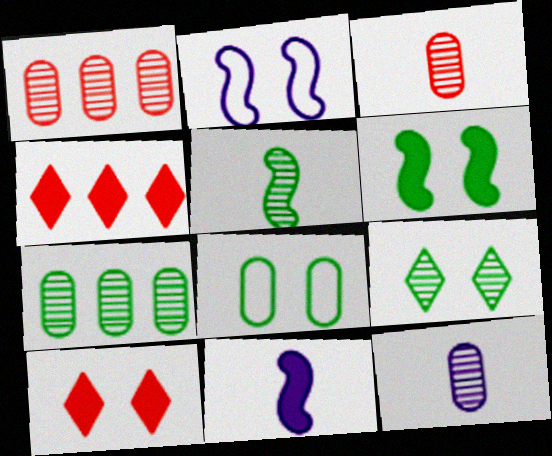[[5, 7, 9], 
[6, 8, 9]]